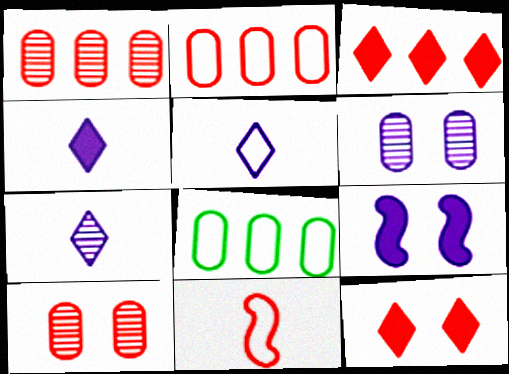[[1, 11, 12], 
[3, 10, 11], 
[4, 5, 7]]